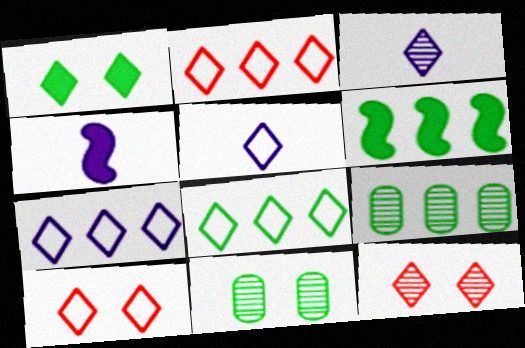[[1, 2, 3], 
[2, 4, 11], 
[2, 7, 8], 
[4, 9, 10], 
[5, 8, 10], 
[6, 8, 9]]